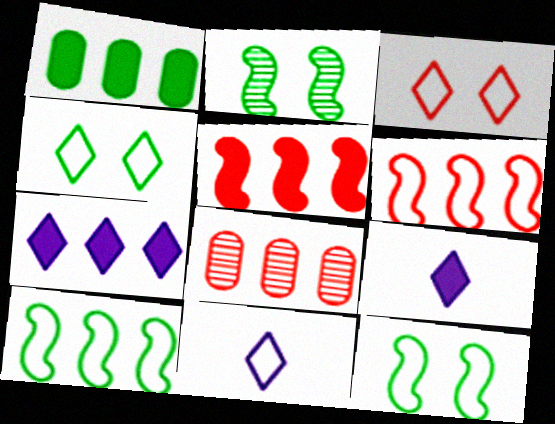[[1, 5, 7], 
[7, 8, 10], 
[8, 9, 12]]